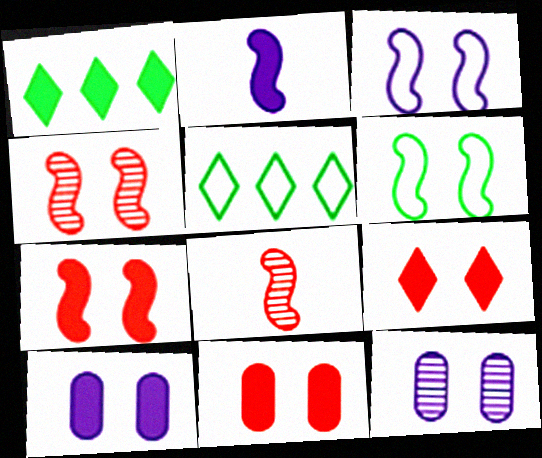[[1, 2, 11], 
[5, 8, 10], 
[6, 9, 12], 
[7, 9, 11]]